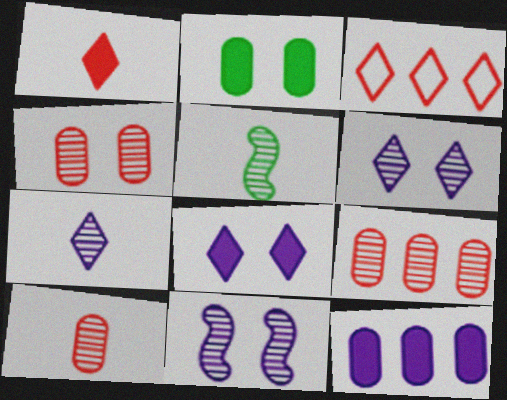[[4, 9, 10], 
[5, 6, 9], 
[5, 7, 10]]